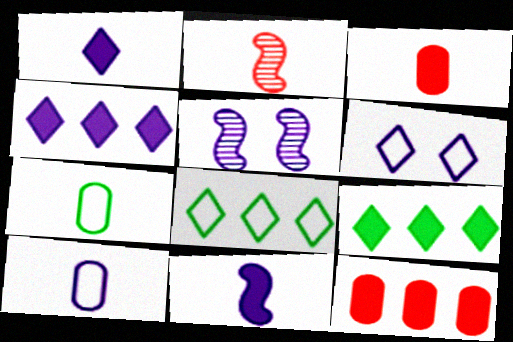[[1, 2, 7], 
[3, 5, 8], 
[4, 5, 10]]